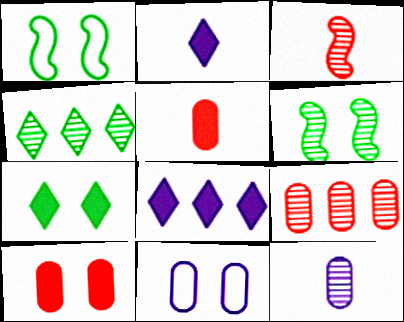[[1, 2, 9]]